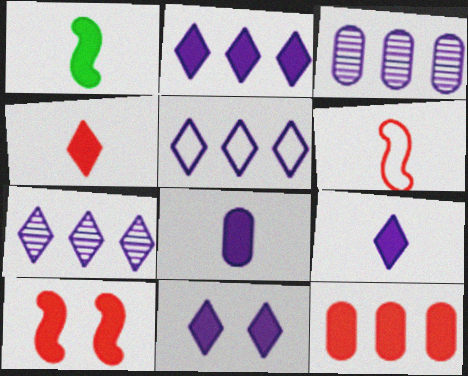[[1, 4, 8], 
[1, 11, 12], 
[2, 5, 7], 
[2, 9, 11], 
[4, 10, 12]]